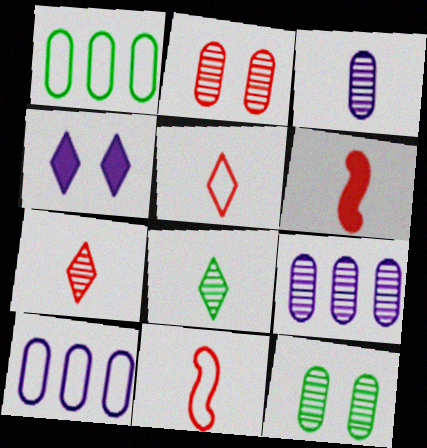[]